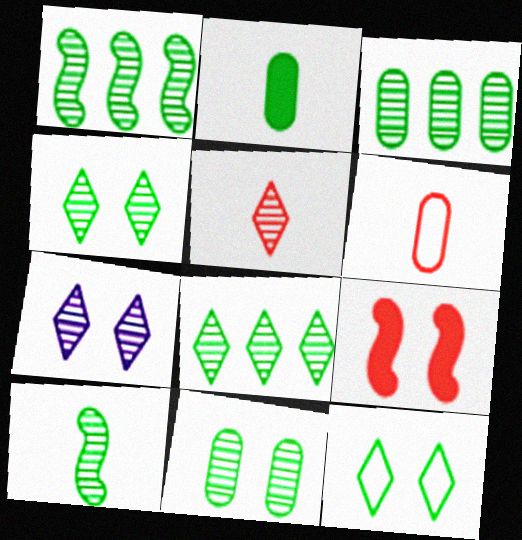[[1, 2, 12], 
[1, 3, 8], 
[3, 4, 10], 
[5, 7, 8], 
[8, 10, 11]]